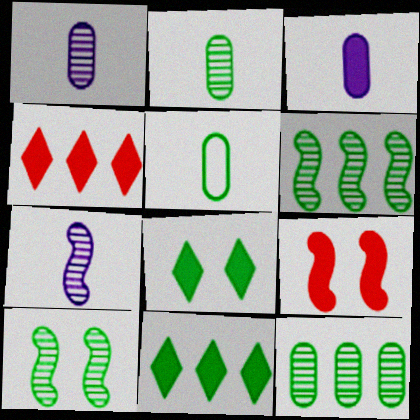[[3, 9, 11], 
[5, 6, 8], 
[5, 10, 11]]